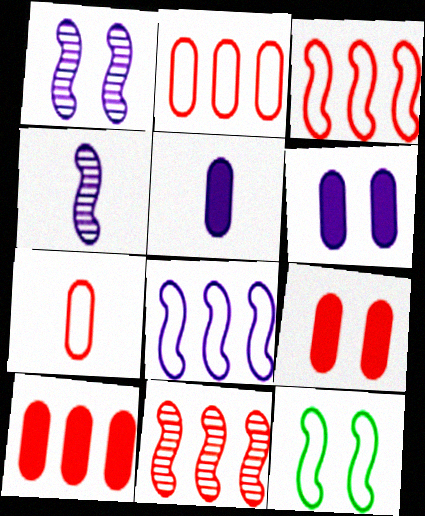[]